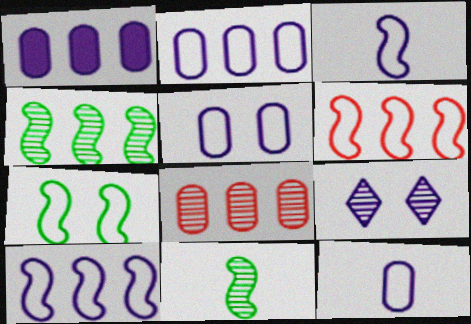[[1, 3, 9], 
[2, 5, 12], 
[3, 6, 7], 
[8, 9, 11]]